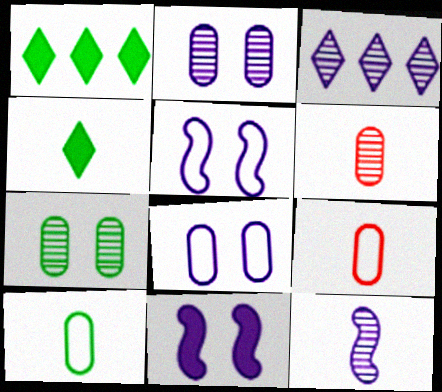[[1, 5, 6], 
[2, 3, 12], 
[4, 9, 12]]